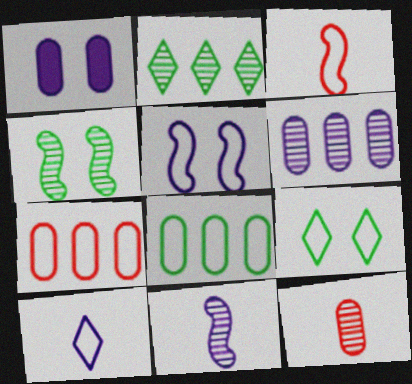[[1, 2, 3], 
[1, 8, 12]]